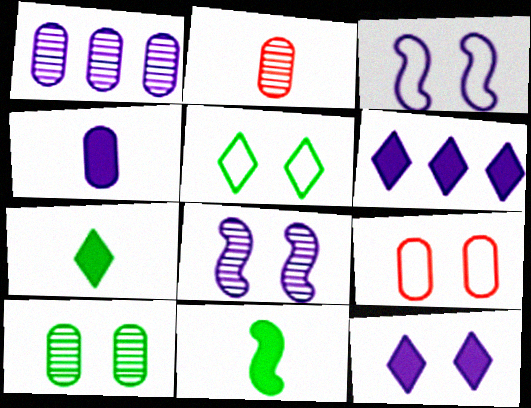[[1, 2, 10], 
[3, 5, 9]]